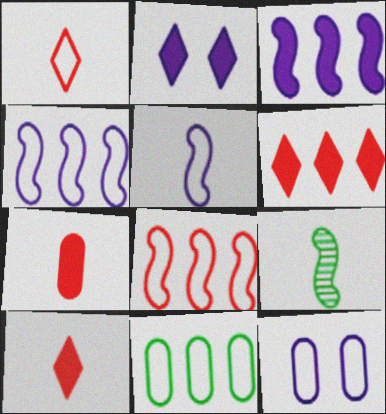[[6, 9, 12]]